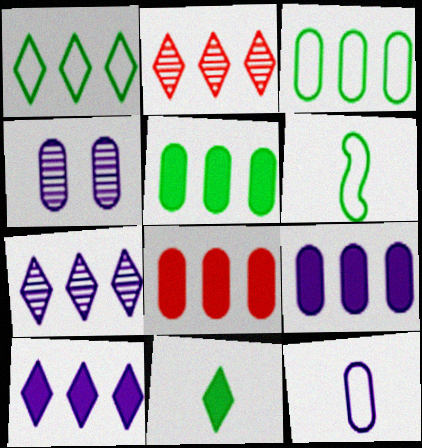[[1, 2, 10], 
[4, 9, 12], 
[5, 8, 9]]